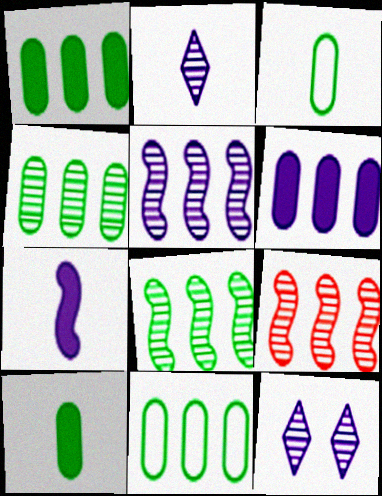[[1, 4, 11], 
[5, 8, 9]]